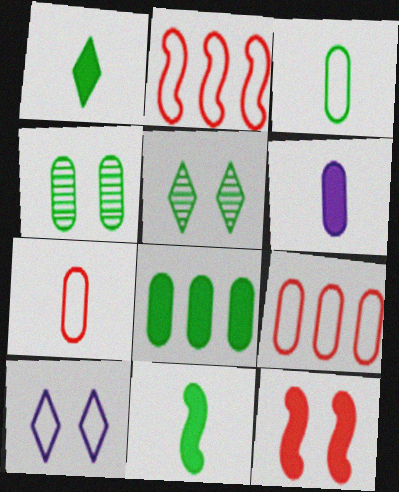[[2, 3, 10], 
[2, 5, 6], 
[3, 4, 8], 
[4, 6, 9], 
[4, 10, 12]]